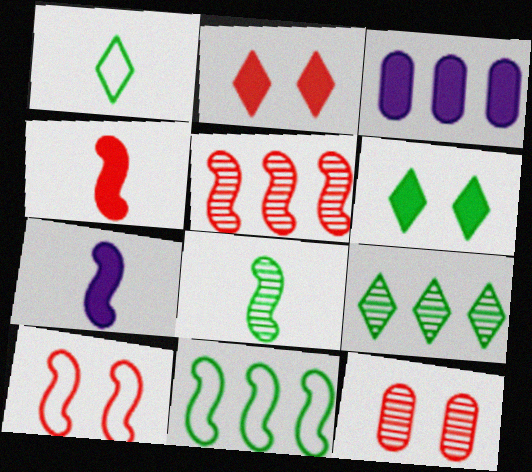[[1, 6, 9], 
[2, 10, 12], 
[3, 4, 6], 
[4, 5, 10]]